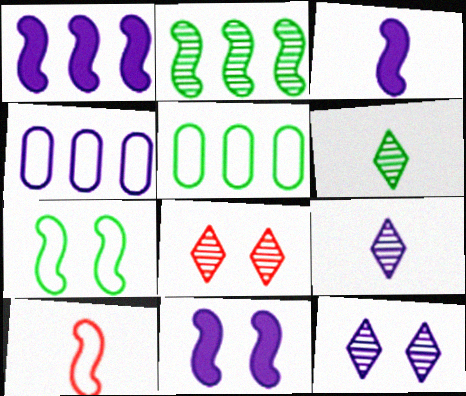[[1, 3, 11], 
[2, 10, 11], 
[3, 4, 12], 
[3, 5, 8], 
[4, 9, 11]]